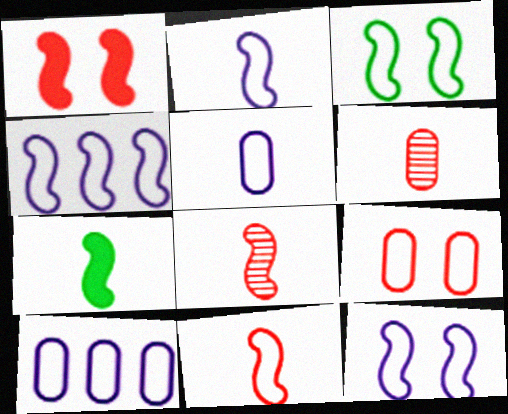[[2, 4, 12], 
[2, 7, 8], 
[3, 4, 11]]